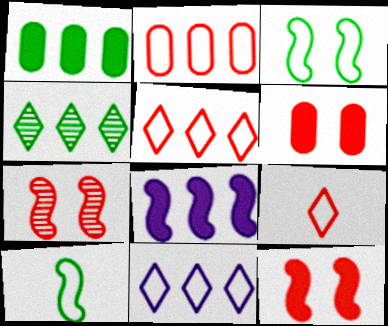[[2, 4, 8], 
[7, 8, 10]]